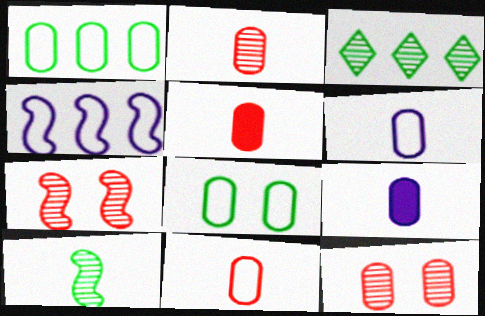[[1, 9, 12], 
[2, 5, 11]]